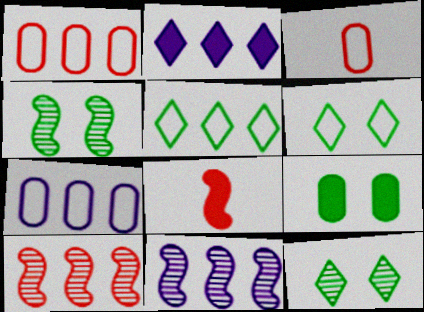[[2, 3, 4], 
[2, 7, 11], 
[2, 8, 9], 
[4, 6, 9], 
[7, 8, 12]]